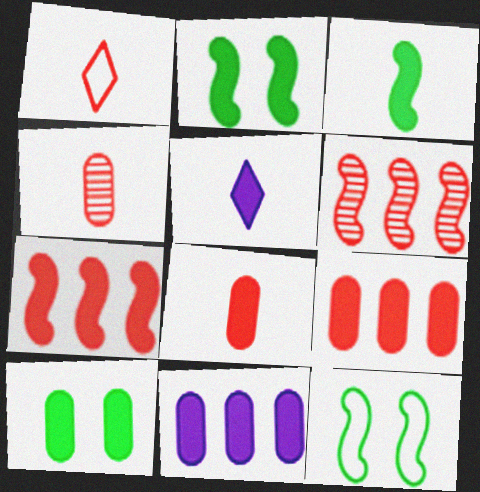[[2, 5, 9], 
[3, 5, 8], 
[5, 7, 10], 
[8, 10, 11]]